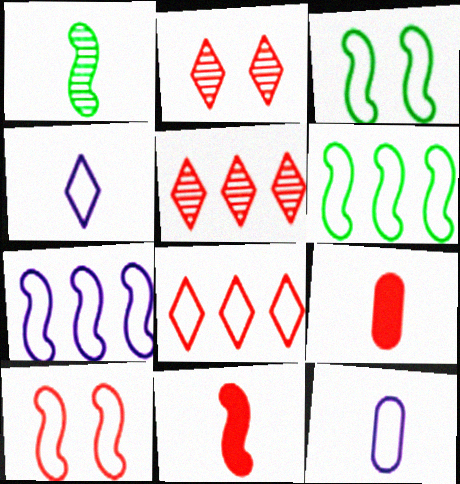[[1, 4, 9], 
[3, 8, 12], 
[5, 9, 10]]